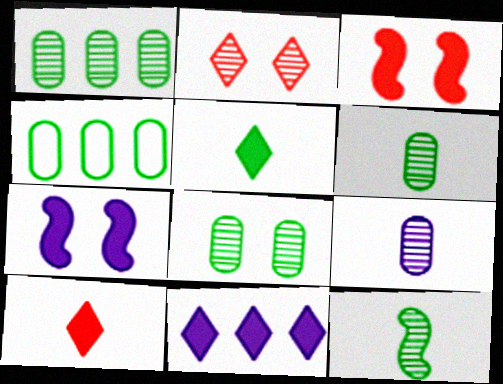[[1, 6, 8]]